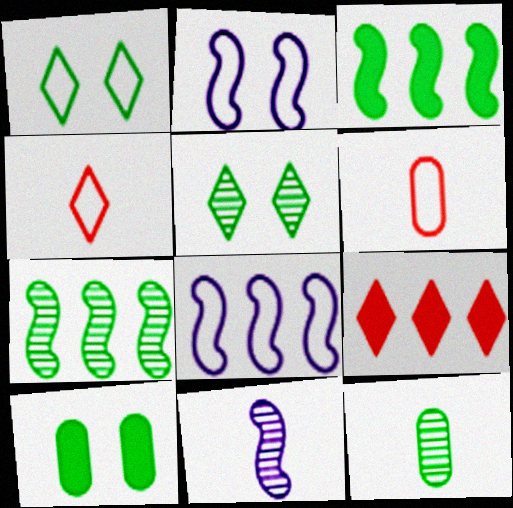[[1, 3, 12], 
[1, 6, 8], 
[2, 9, 12], 
[5, 7, 12]]